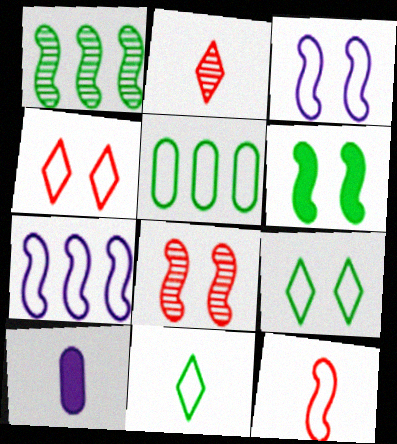[[1, 4, 10], 
[3, 6, 8]]